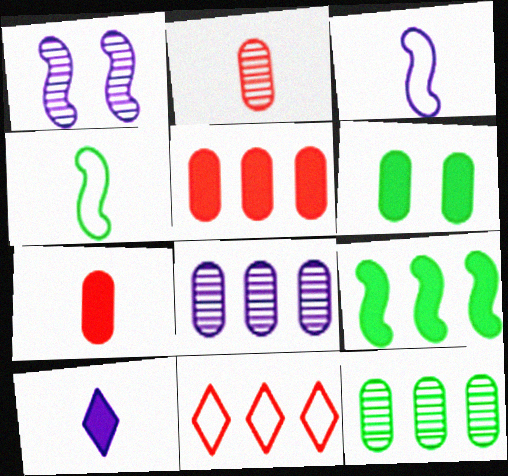[[2, 4, 10], 
[8, 9, 11]]